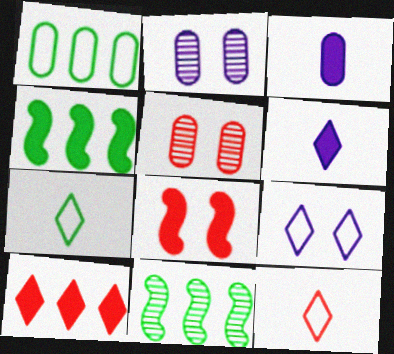[[1, 3, 5], 
[2, 4, 12]]